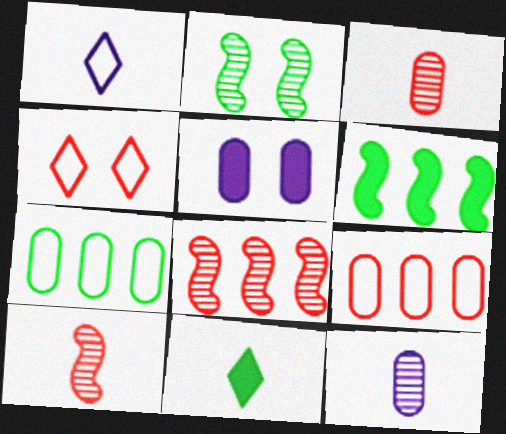[[2, 4, 5], 
[2, 7, 11], 
[3, 5, 7], 
[4, 6, 12]]